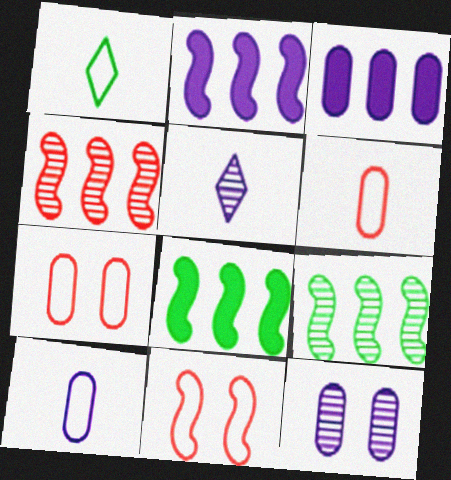[[3, 10, 12], 
[5, 7, 8]]